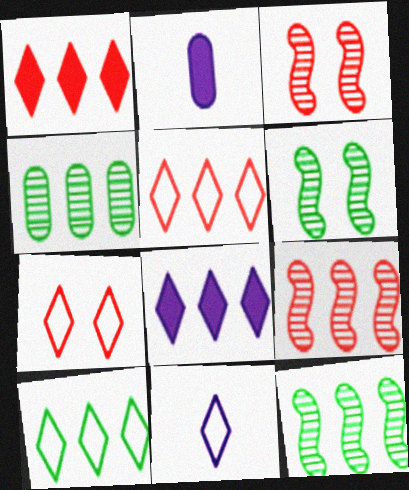[[2, 3, 10], 
[2, 5, 6], 
[2, 7, 12], 
[7, 10, 11]]